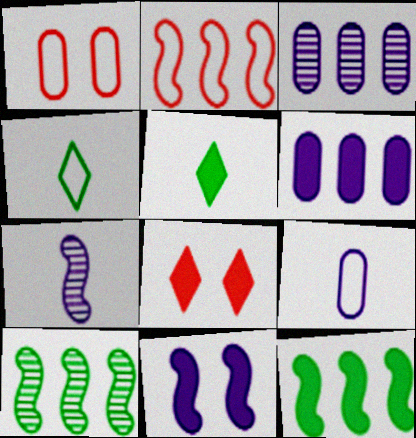[[8, 9, 10]]